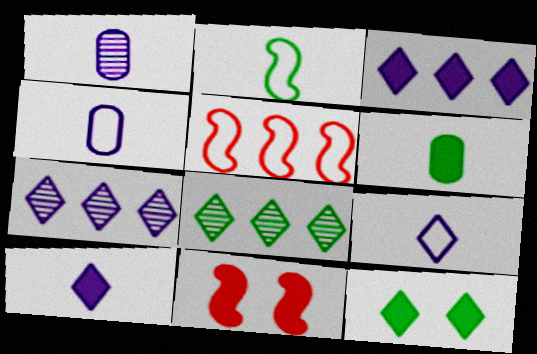[[1, 5, 12], 
[3, 6, 11], 
[4, 8, 11]]